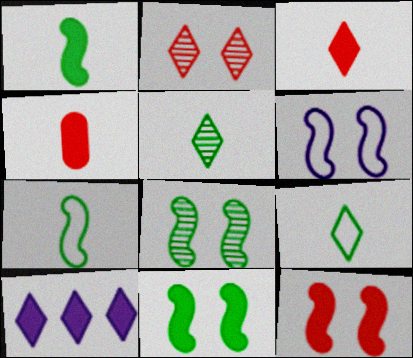[[2, 9, 10], 
[4, 10, 11], 
[6, 8, 12]]